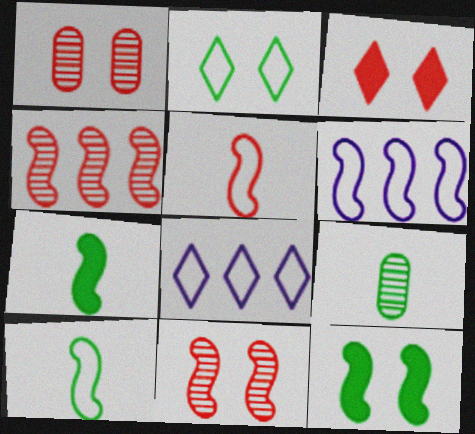[[1, 7, 8], 
[3, 6, 9], 
[6, 7, 11]]